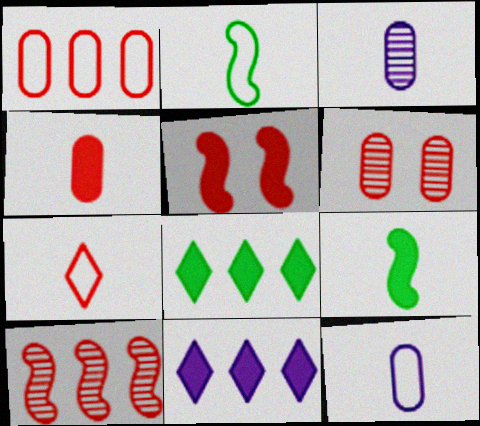[[1, 4, 6], 
[2, 6, 11], 
[2, 7, 12], 
[3, 7, 9]]